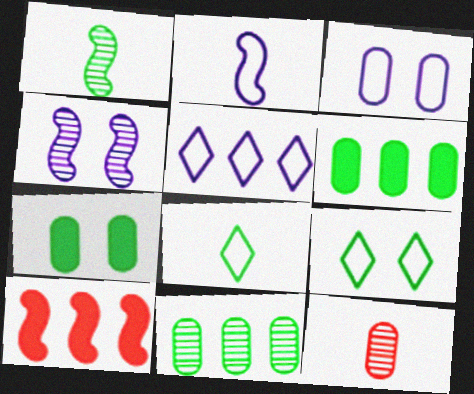[[1, 6, 9], 
[2, 3, 5], 
[3, 6, 12], 
[5, 10, 11]]